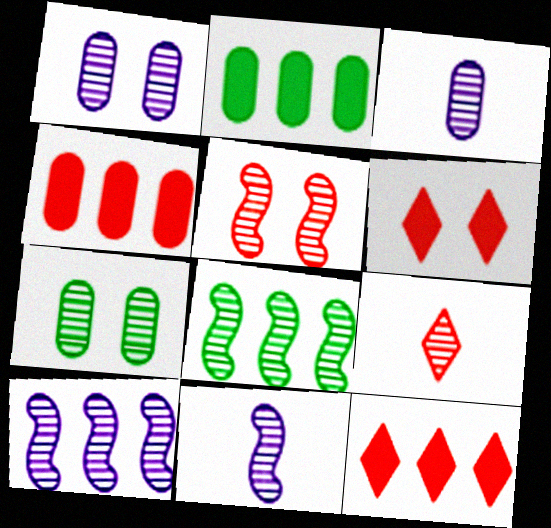[[1, 8, 9], 
[5, 8, 11], 
[7, 9, 10]]